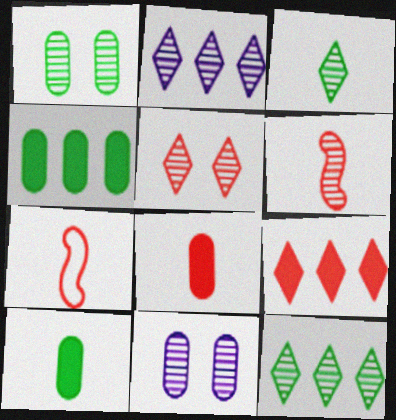[[1, 2, 6], 
[2, 3, 5], 
[6, 11, 12]]